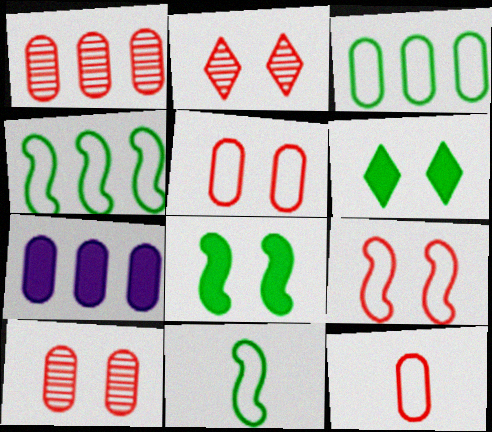[[1, 3, 7], 
[2, 7, 11]]